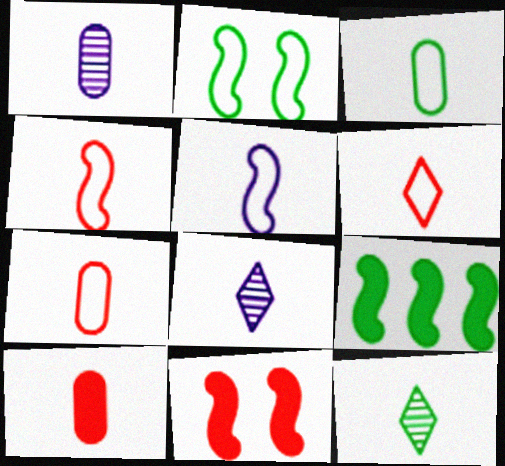[[1, 3, 10], 
[3, 5, 6], 
[4, 6, 7], 
[5, 10, 12]]